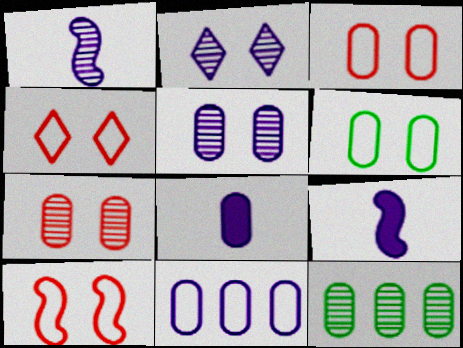[[2, 9, 11], 
[3, 4, 10], 
[3, 8, 12], 
[4, 9, 12], 
[5, 8, 11]]